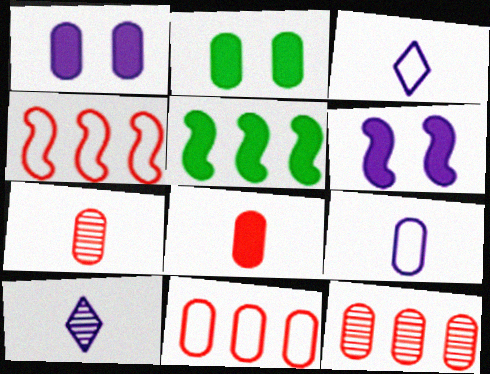[[2, 4, 10], 
[2, 9, 12]]